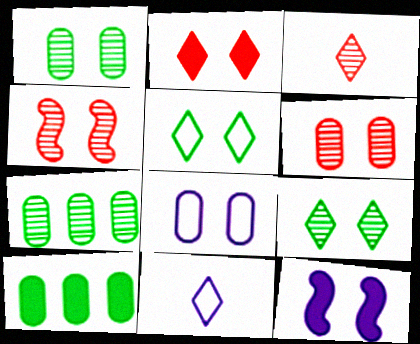[[4, 10, 11], 
[5, 6, 12]]